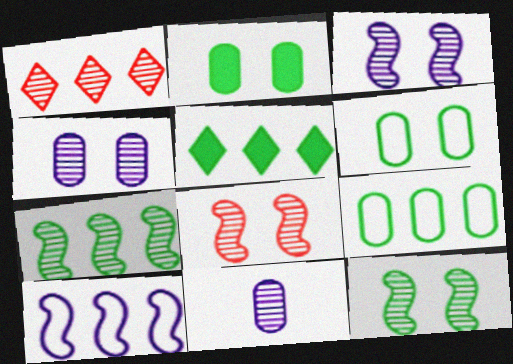[[1, 11, 12], 
[3, 8, 12], 
[5, 7, 9]]